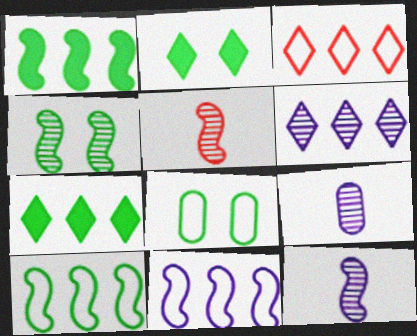[[2, 4, 8], 
[3, 6, 7]]